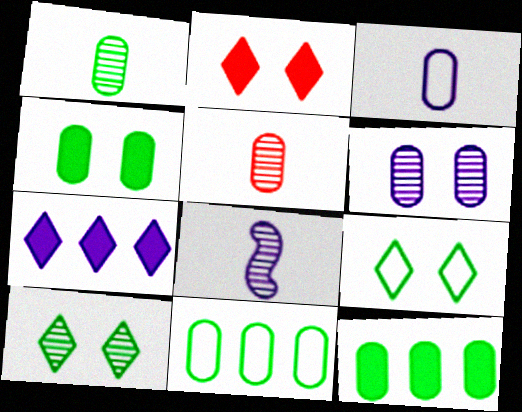[[1, 4, 11], 
[2, 8, 11]]